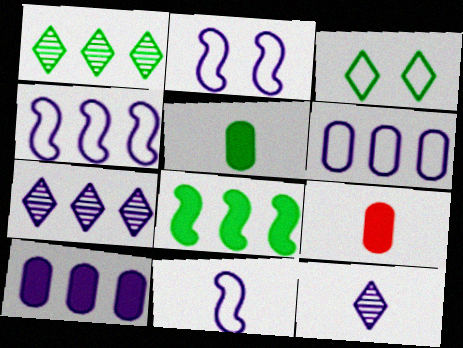[[1, 2, 9], 
[2, 4, 11], 
[2, 10, 12], 
[4, 7, 10]]